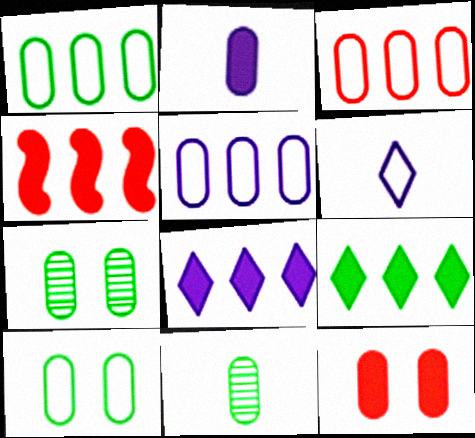[[1, 3, 5], 
[2, 3, 7], 
[4, 6, 7], 
[5, 11, 12]]